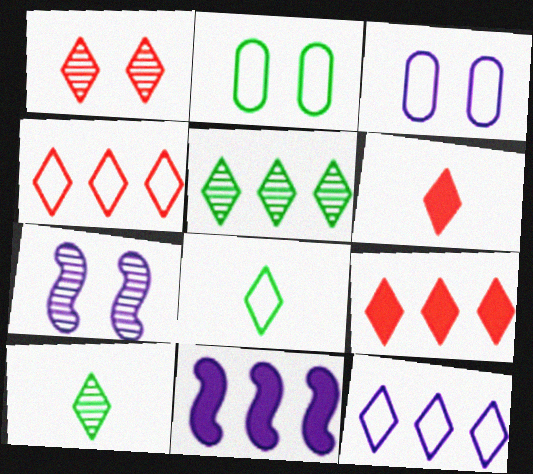[[1, 4, 6], 
[5, 9, 12]]